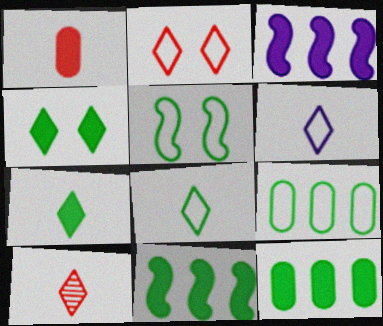[[1, 3, 4], 
[5, 8, 9], 
[6, 7, 10]]